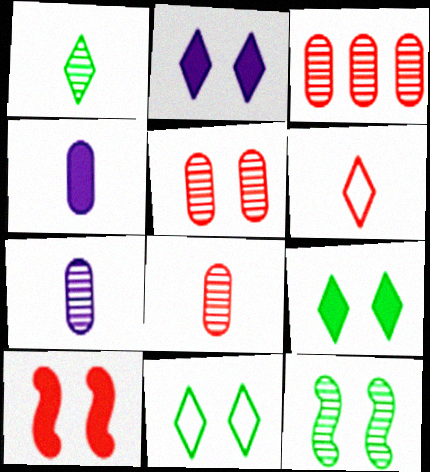[[3, 5, 8], 
[3, 6, 10]]